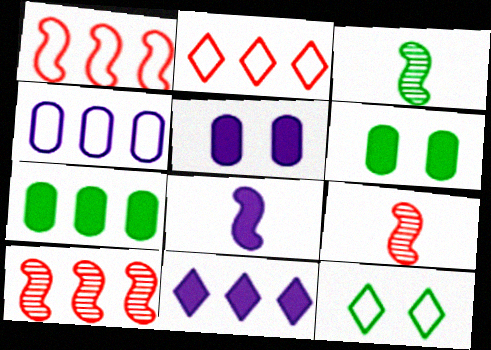[[2, 3, 5], 
[3, 7, 12], 
[5, 8, 11]]